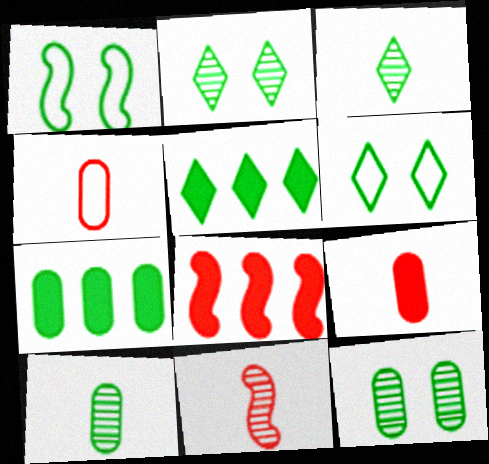[[1, 3, 7], 
[1, 5, 10], 
[3, 5, 6]]